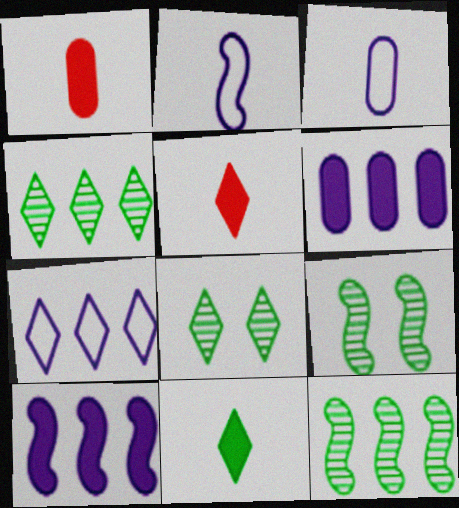[[1, 7, 9], 
[5, 7, 8]]